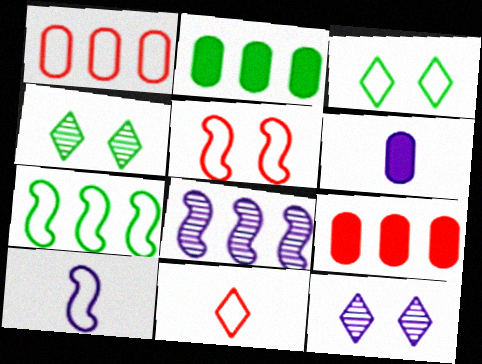[[1, 3, 10], 
[1, 5, 11], 
[4, 9, 10], 
[5, 7, 10]]